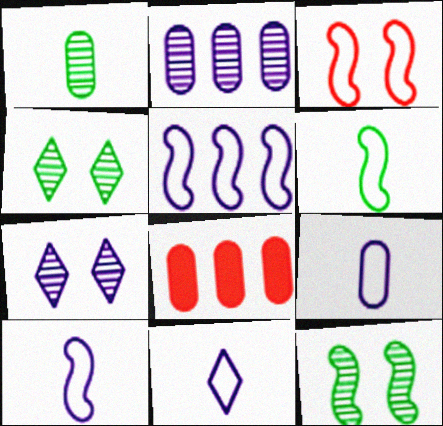[[3, 5, 6], 
[4, 8, 10], 
[6, 7, 8], 
[8, 11, 12], 
[9, 10, 11]]